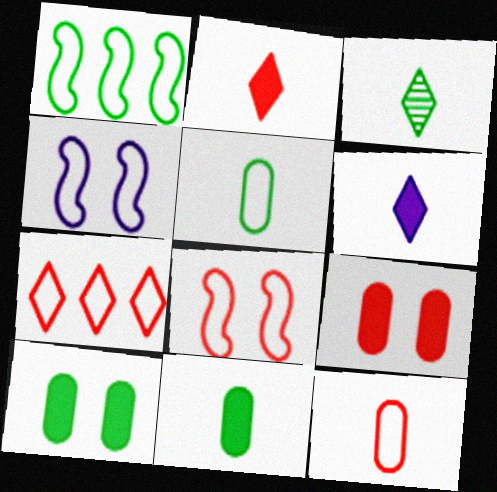[[1, 3, 10], 
[4, 5, 7], 
[7, 8, 12]]